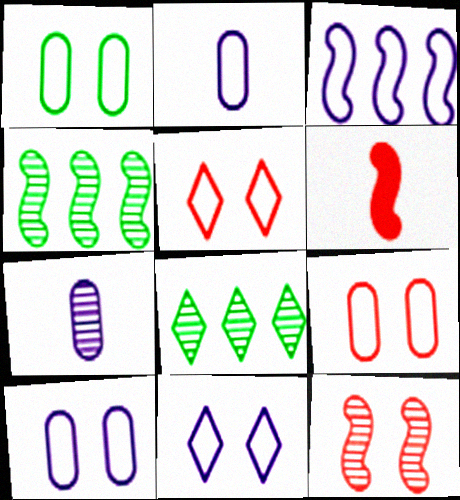[[1, 9, 10], 
[2, 3, 11], 
[6, 8, 10], 
[7, 8, 12]]